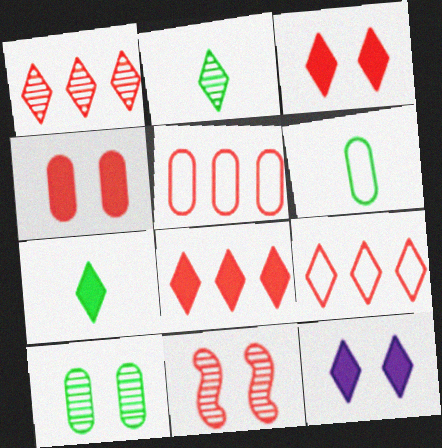[[1, 8, 9], 
[2, 9, 12], 
[7, 8, 12]]